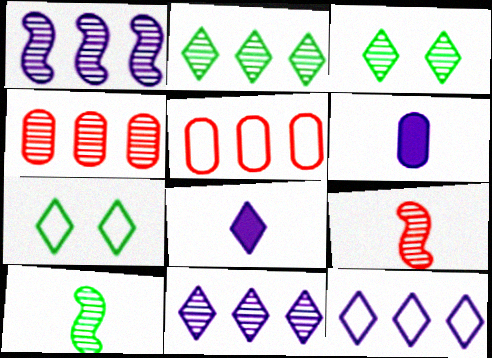[[1, 2, 4]]